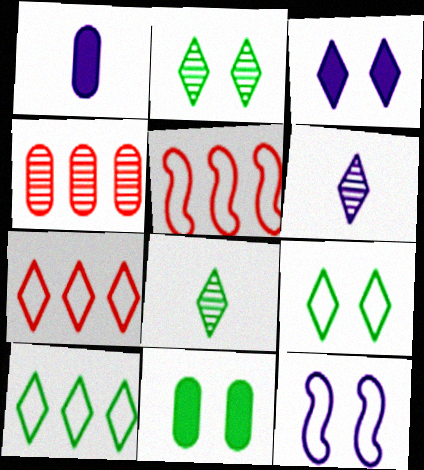[[1, 2, 5], 
[3, 7, 8], 
[5, 6, 11]]